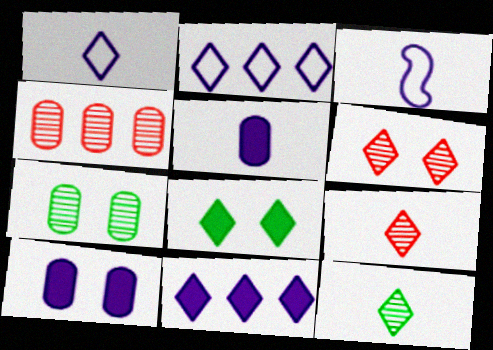[[2, 8, 9], 
[3, 4, 8]]